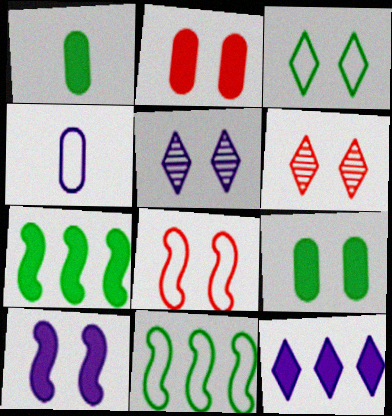[[2, 6, 8], 
[4, 6, 7], 
[5, 8, 9]]